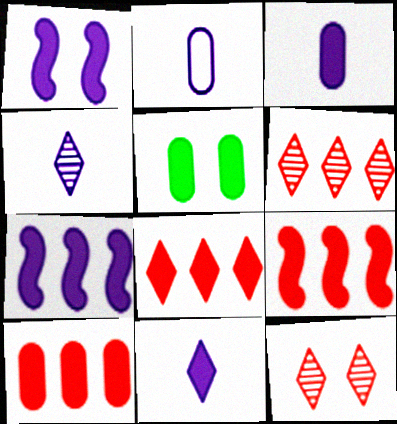[[3, 5, 10], 
[5, 9, 11], 
[8, 9, 10]]